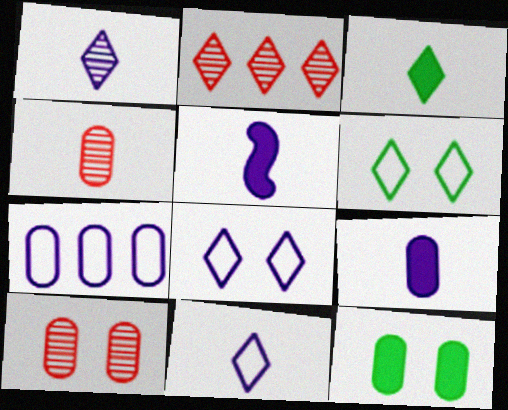[[2, 3, 8], 
[4, 7, 12]]